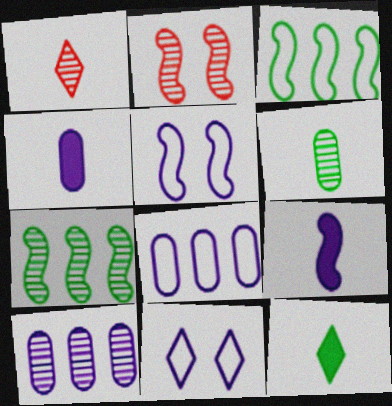[[2, 3, 9], 
[2, 8, 12], 
[9, 10, 11]]